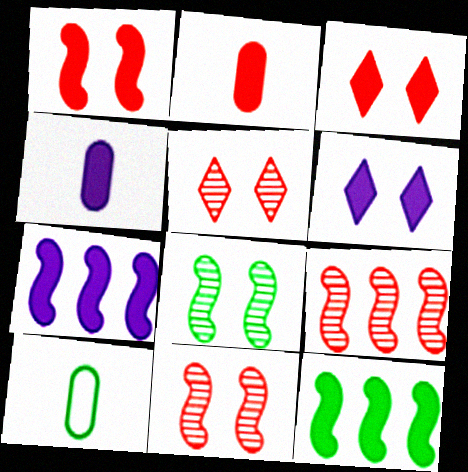[[2, 6, 12], 
[3, 4, 12], 
[4, 6, 7], 
[5, 7, 10], 
[6, 9, 10]]